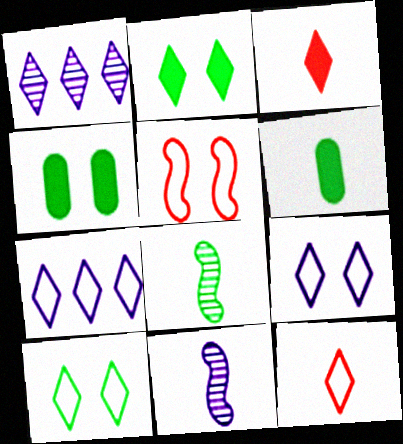[[1, 2, 12], 
[1, 3, 10], 
[1, 5, 6], 
[6, 11, 12], 
[7, 10, 12]]